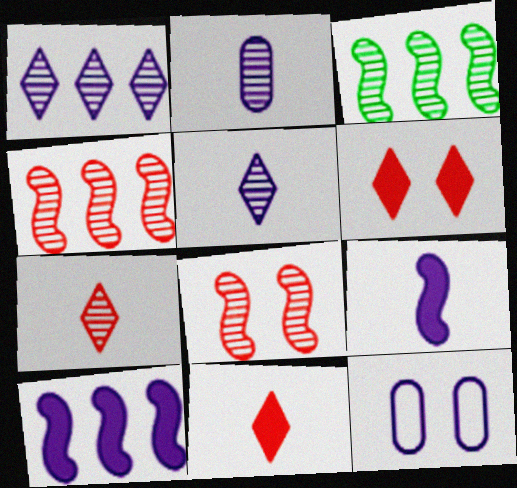[[1, 9, 12], 
[3, 11, 12], 
[5, 10, 12]]